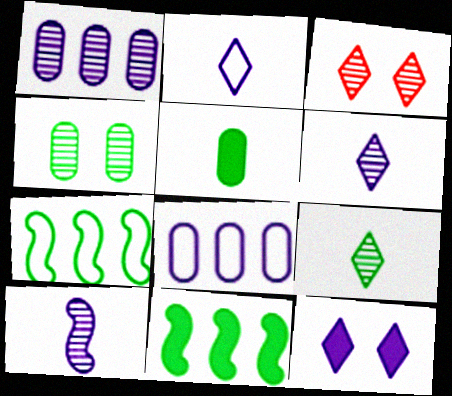[[8, 10, 12]]